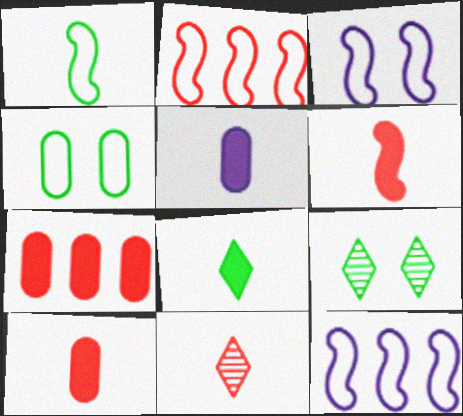[[1, 2, 3], 
[1, 5, 11], 
[2, 5, 9], 
[5, 6, 8], 
[9, 10, 12]]